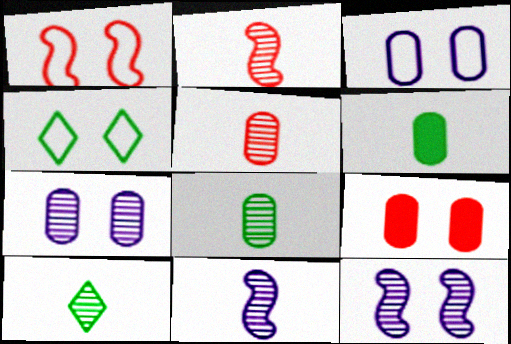[[1, 3, 4], 
[4, 9, 12], 
[5, 10, 11]]